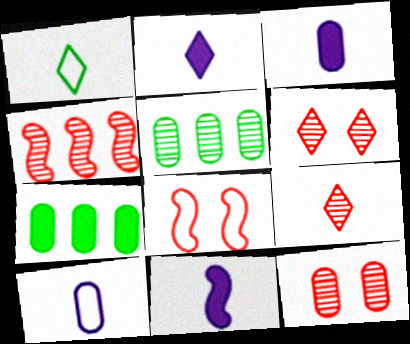[[1, 2, 9], 
[2, 3, 11], 
[2, 5, 8], 
[4, 9, 12], 
[7, 10, 12]]